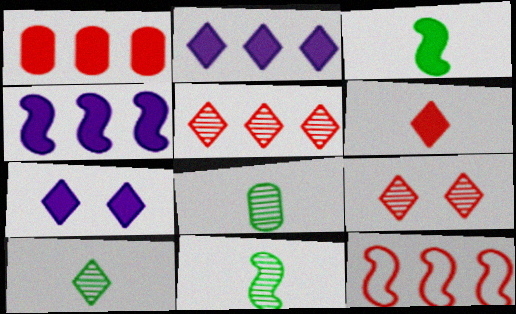[[1, 3, 7], 
[1, 5, 12], 
[7, 8, 12], 
[8, 10, 11]]